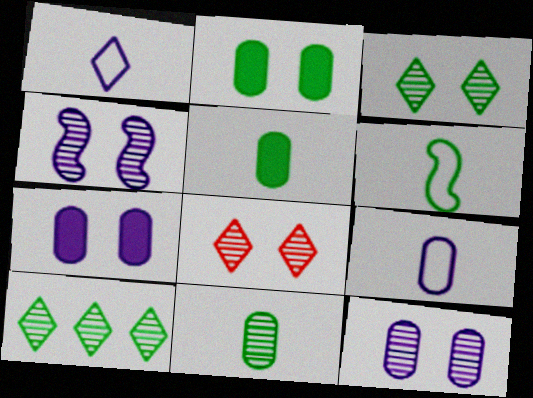[[2, 6, 10]]